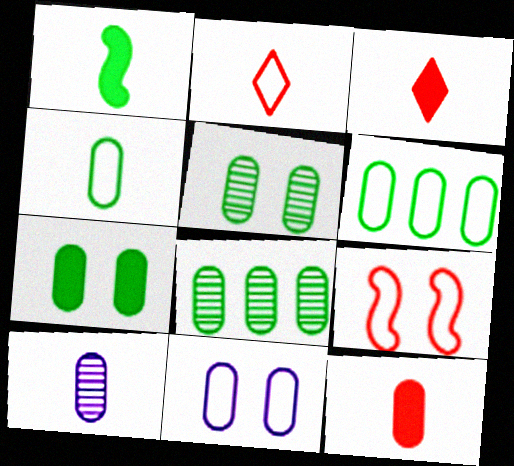[[1, 2, 10], 
[4, 7, 8], 
[4, 10, 12], 
[8, 11, 12]]